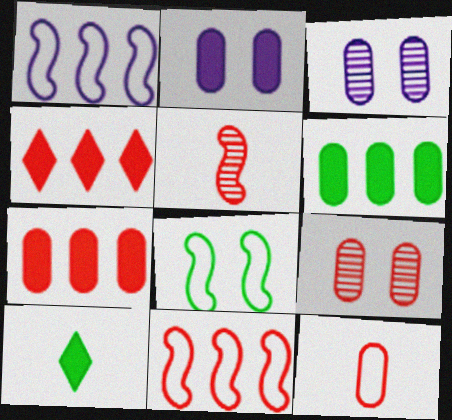[[1, 9, 10], 
[3, 6, 12], 
[3, 10, 11], 
[7, 9, 12]]